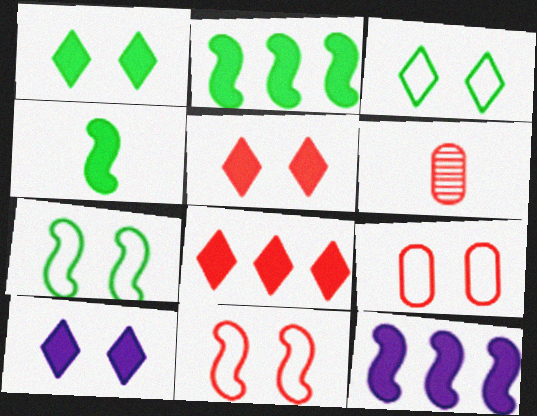[[1, 5, 10], 
[3, 6, 12], 
[6, 8, 11]]